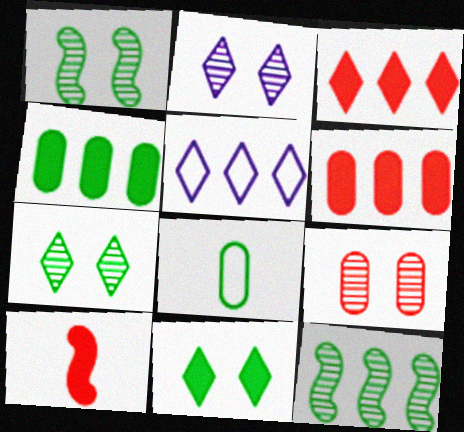[[1, 2, 9], 
[5, 6, 12], 
[8, 11, 12]]